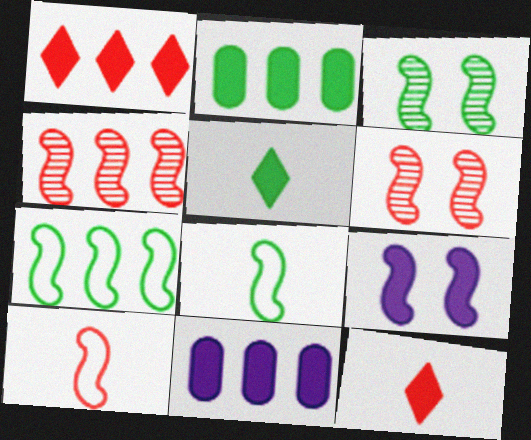[[2, 9, 12], 
[4, 8, 9]]